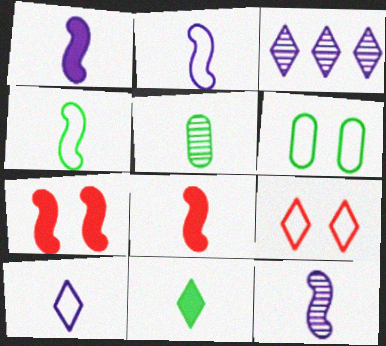[[1, 2, 12], 
[3, 6, 8], 
[3, 9, 11], 
[4, 5, 11], 
[4, 8, 12], 
[5, 8, 10]]